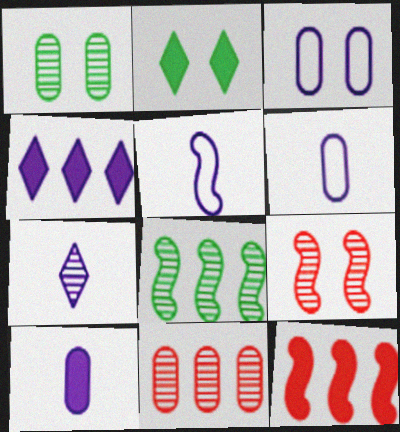[[2, 3, 9], 
[2, 5, 11], 
[2, 10, 12], 
[5, 7, 10]]